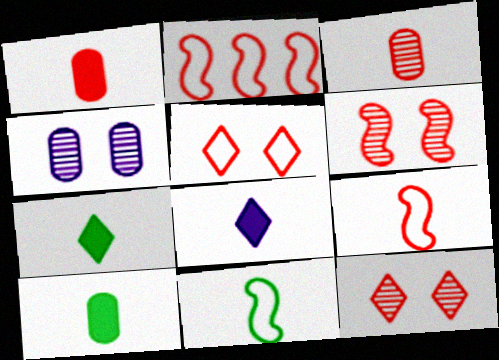[[1, 2, 12], 
[2, 4, 7], 
[3, 8, 11]]